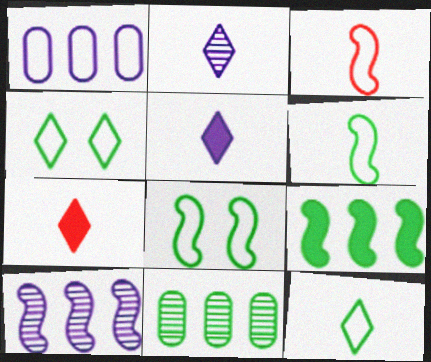[[1, 3, 4], 
[2, 7, 12]]